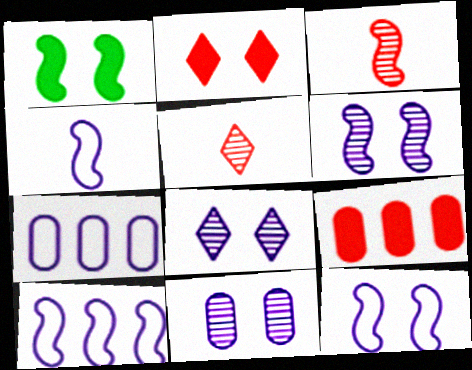[[1, 3, 10], 
[1, 5, 7], 
[4, 10, 12], 
[6, 8, 11]]